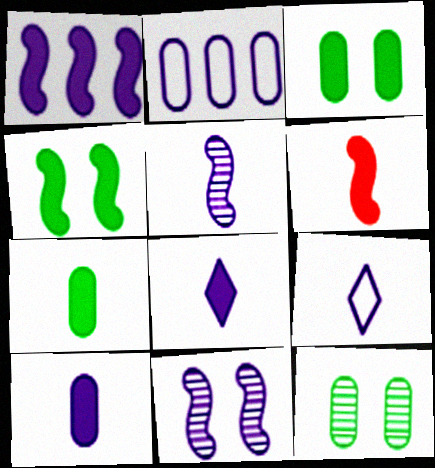[[1, 4, 6], 
[2, 8, 11], 
[5, 9, 10], 
[6, 7, 8]]